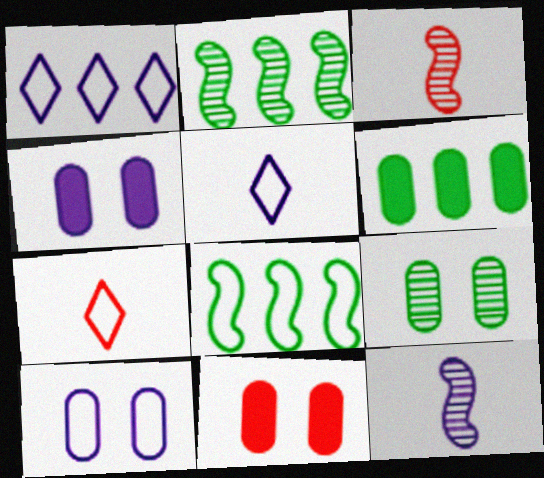[[1, 4, 12], 
[2, 4, 7], 
[2, 5, 11], 
[7, 8, 10], 
[9, 10, 11]]